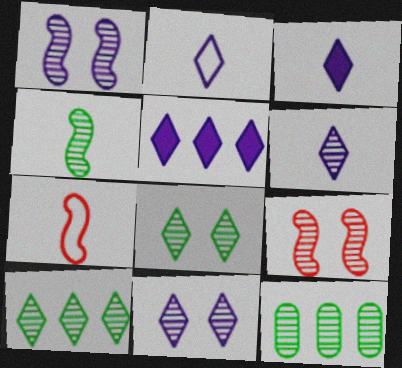[[2, 3, 6], 
[2, 5, 11], 
[4, 8, 12], 
[6, 9, 12]]